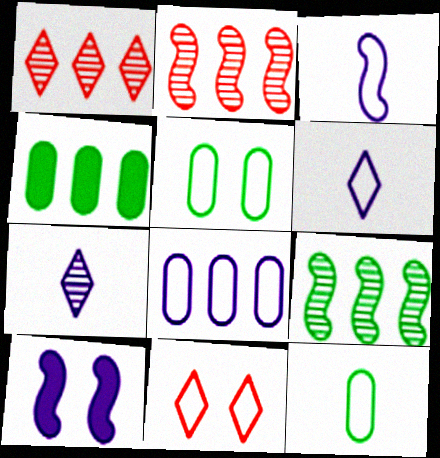[[1, 10, 12], 
[7, 8, 10]]